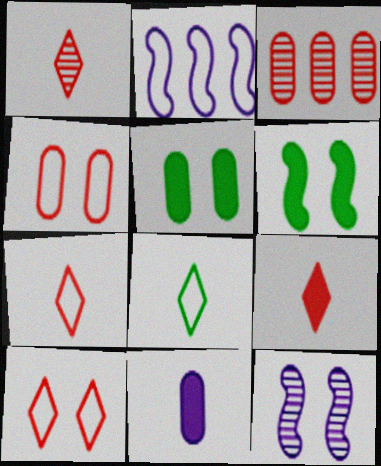[[1, 2, 5], 
[1, 7, 9], 
[2, 4, 8], 
[5, 10, 12]]